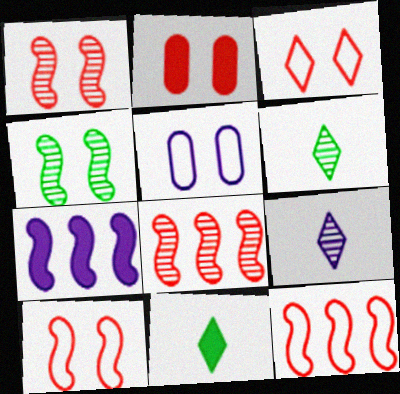[[1, 2, 3], 
[2, 7, 11], 
[5, 7, 9], 
[5, 8, 11]]